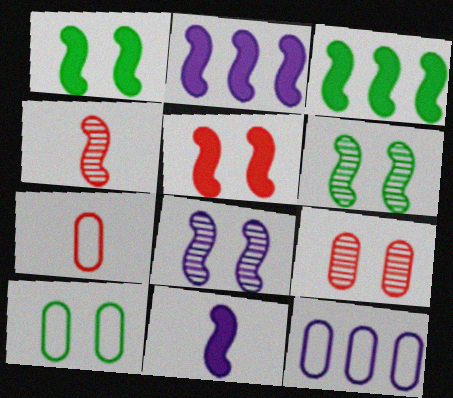[[3, 5, 11], 
[7, 10, 12]]